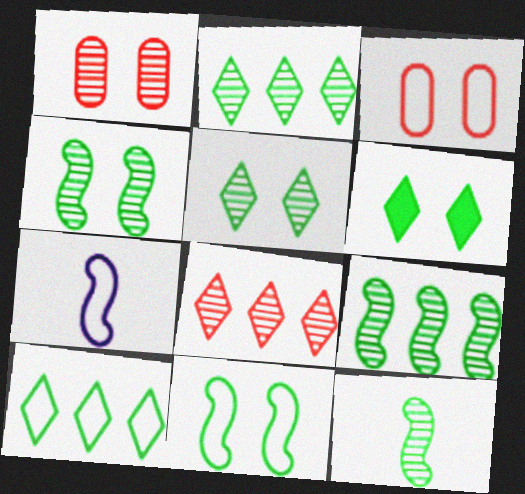[[3, 7, 10], 
[4, 9, 12]]